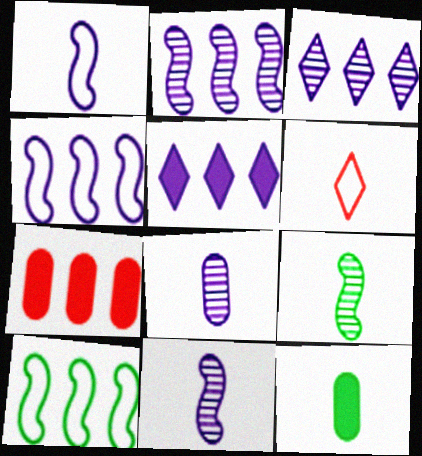[[3, 7, 10], 
[6, 11, 12]]